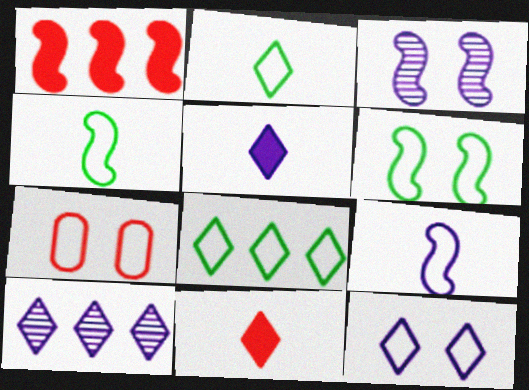[[1, 3, 4], 
[5, 10, 12], 
[6, 7, 12], 
[7, 8, 9]]